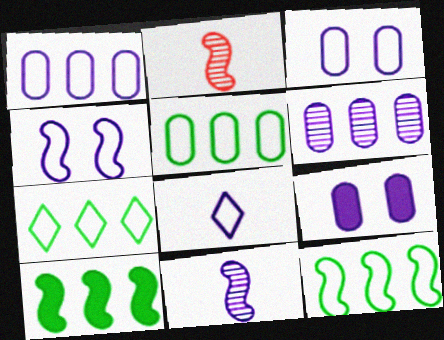[[1, 4, 8], 
[2, 4, 10], 
[2, 7, 9], 
[5, 7, 12]]